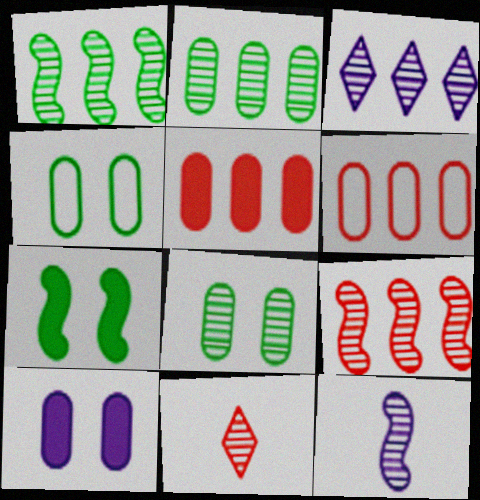[[2, 3, 9]]